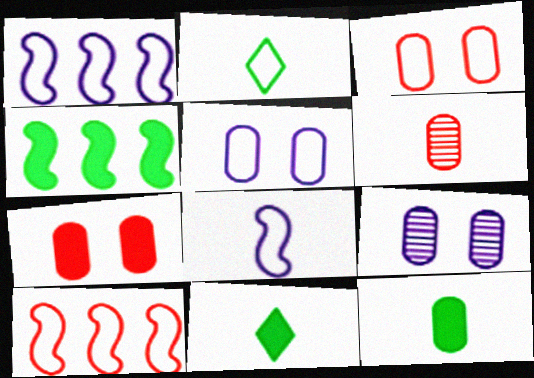[[1, 2, 3], 
[2, 5, 10], 
[6, 8, 11], 
[9, 10, 11]]